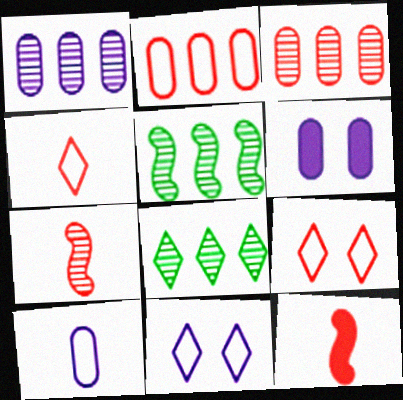[[1, 6, 10], 
[3, 9, 12], 
[4, 5, 6]]